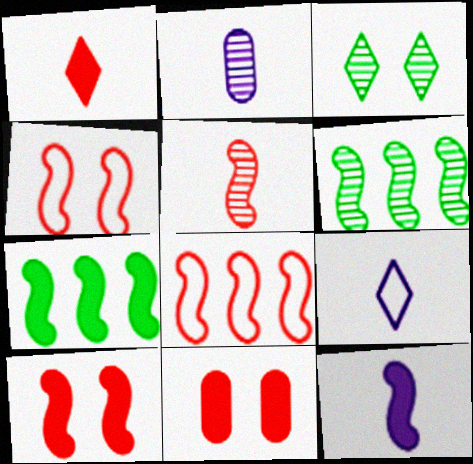[[2, 9, 12], 
[4, 6, 12], 
[5, 8, 10], 
[6, 9, 11], 
[7, 10, 12]]